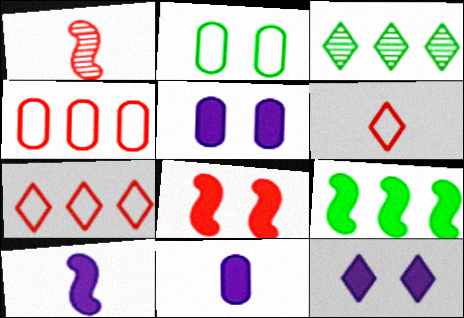[[3, 6, 12], 
[8, 9, 10]]